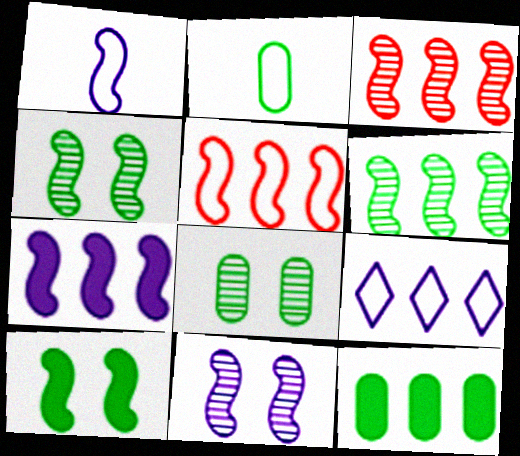[[1, 3, 10], 
[1, 7, 11], 
[2, 8, 12], 
[3, 9, 12], 
[5, 6, 7]]